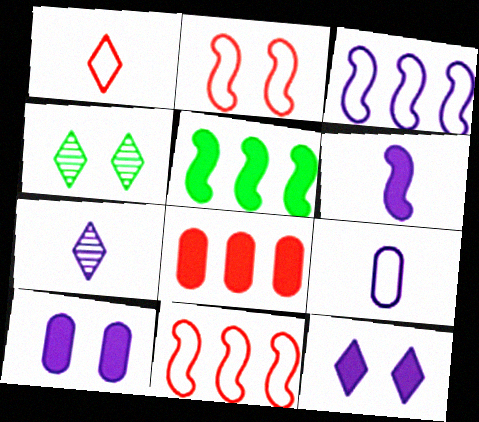[[2, 4, 10], 
[3, 7, 10], 
[6, 7, 9]]